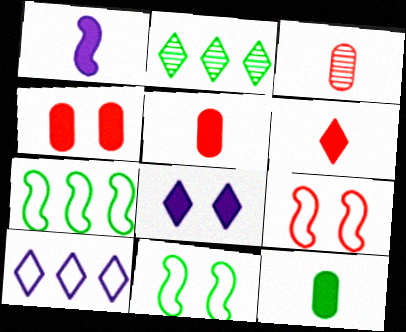[[1, 6, 12], 
[2, 11, 12], 
[3, 7, 8]]